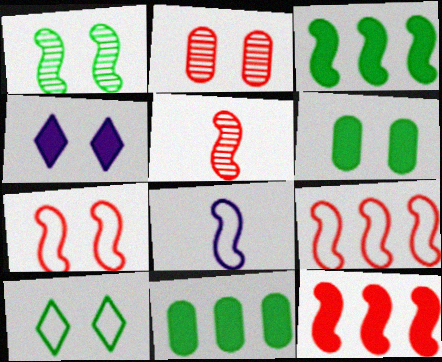[[1, 6, 10], 
[1, 8, 12], 
[5, 7, 12]]